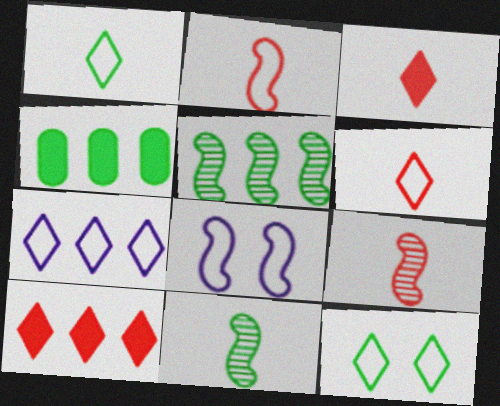[[4, 11, 12], 
[6, 7, 12]]